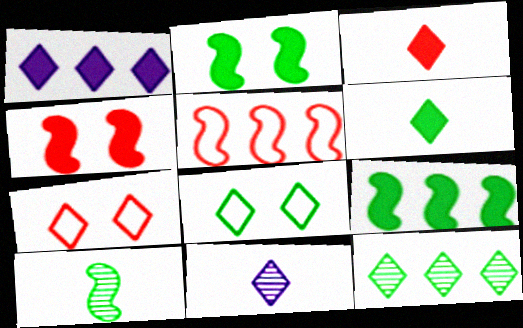[[6, 8, 12]]